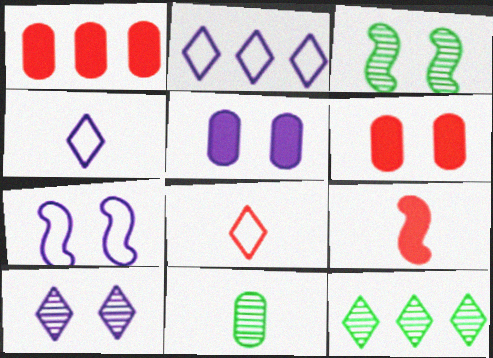[[1, 3, 4], 
[3, 11, 12], 
[4, 9, 11], 
[5, 7, 10]]